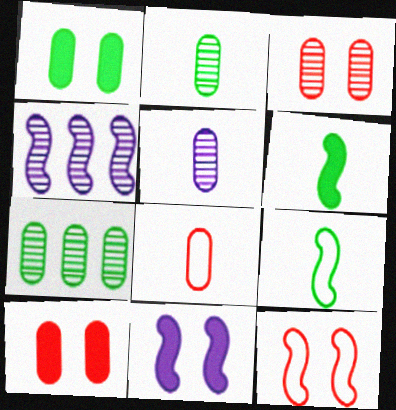[[3, 5, 7], 
[4, 6, 12]]